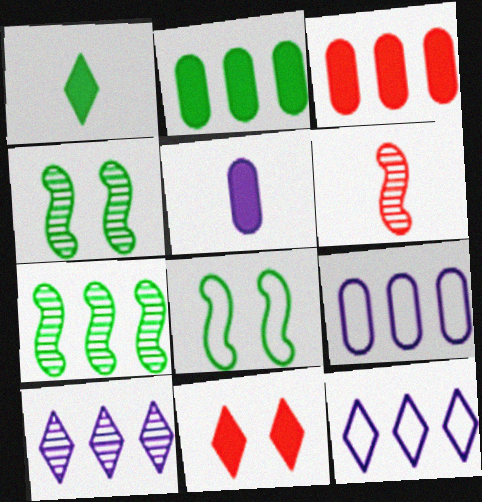[[3, 7, 12]]